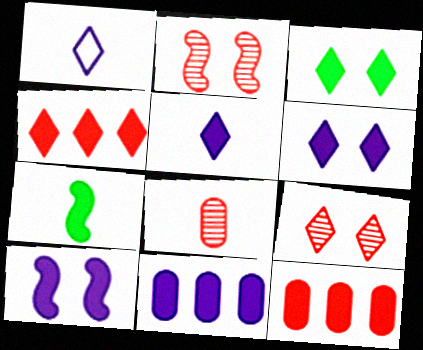[[1, 7, 8], 
[3, 4, 5], 
[5, 10, 11], 
[6, 7, 12]]